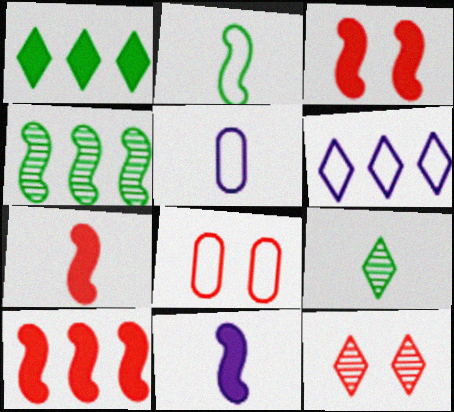[[2, 6, 8], 
[3, 7, 10], 
[3, 8, 12], 
[5, 7, 9]]